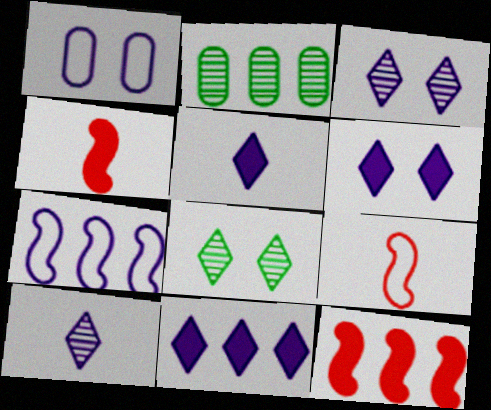[[2, 6, 9], 
[5, 6, 11]]